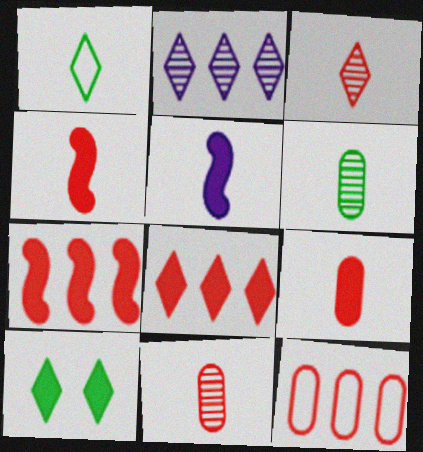[[1, 5, 11]]